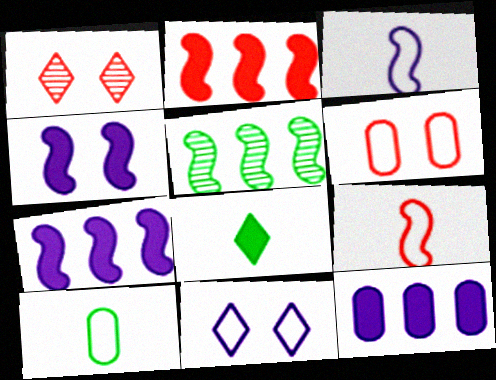[[1, 7, 10], 
[4, 5, 9]]